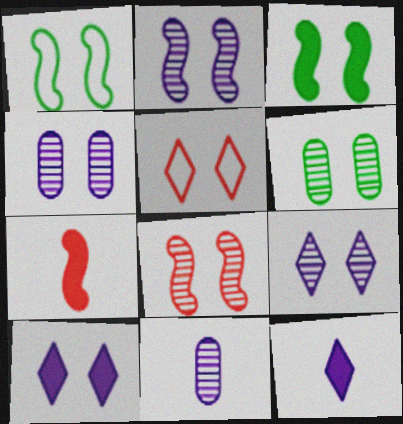[[2, 4, 9], 
[3, 4, 5], 
[6, 8, 9]]